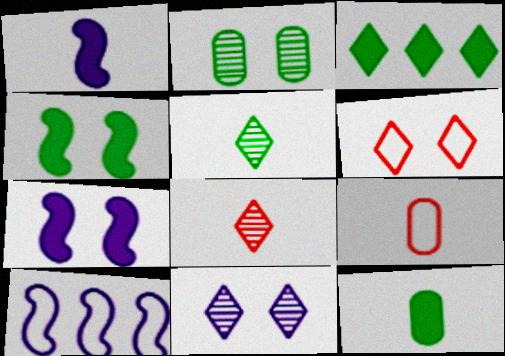[[1, 5, 9], 
[2, 6, 7], 
[3, 4, 12]]